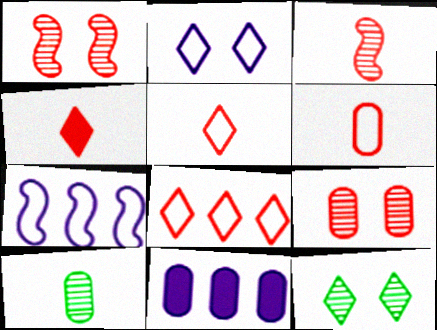[[3, 4, 6]]